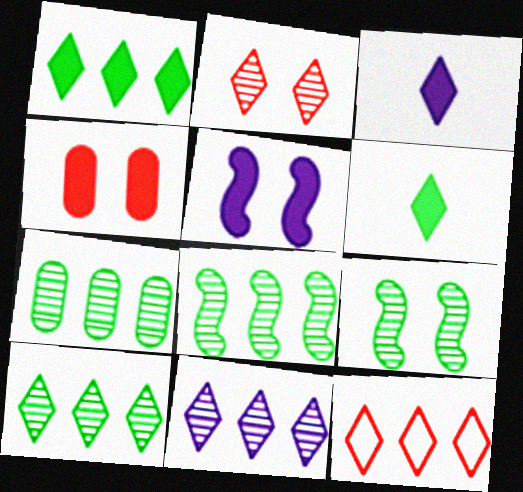[[1, 11, 12], 
[7, 8, 10]]